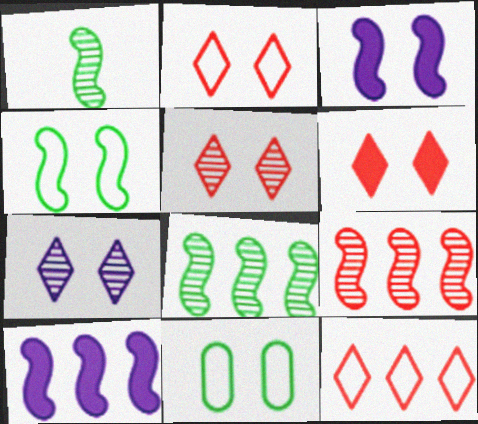[[2, 5, 6], 
[3, 5, 11]]